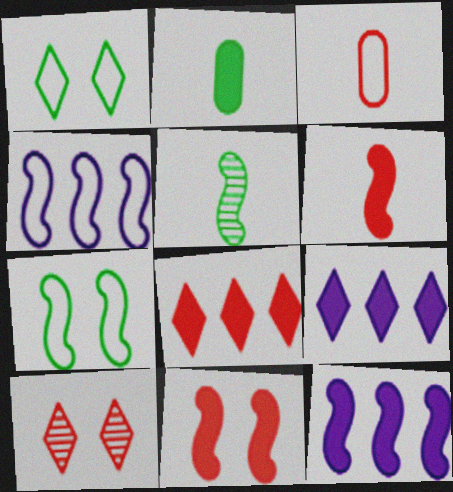[[1, 3, 4], 
[2, 4, 10], 
[2, 9, 11], 
[4, 5, 11]]